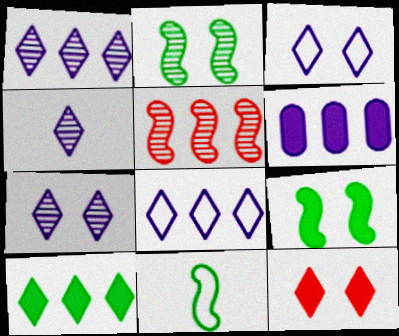[[1, 4, 7]]